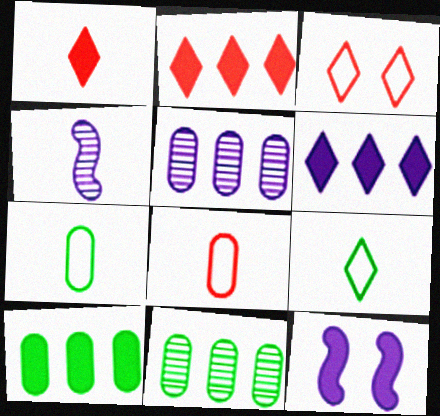[[1, 4, 7], 
[1, 10, 12], 
[3, 4, 10]]